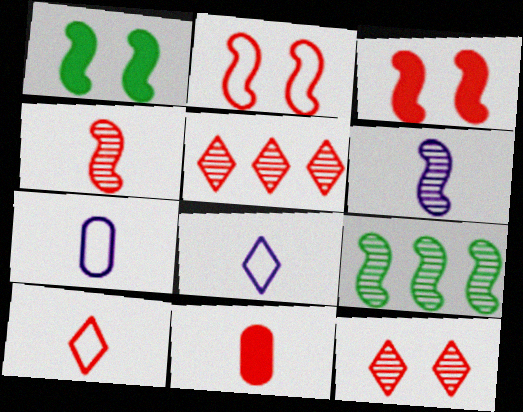[[1, 5, 7], 
[2, 5, 11], 
[4, 10, 11]]